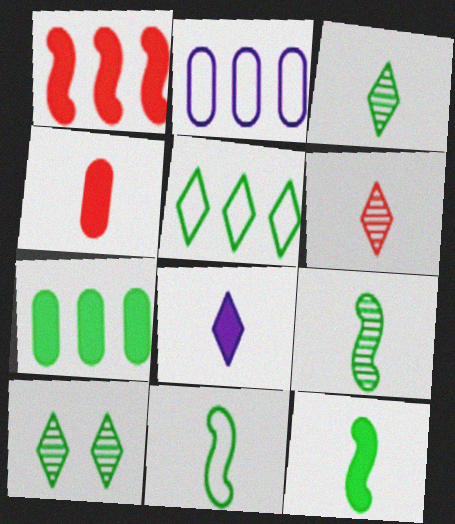[[4, 8, 12], 
[7, 10, 11], 
[9, 11, 12]]